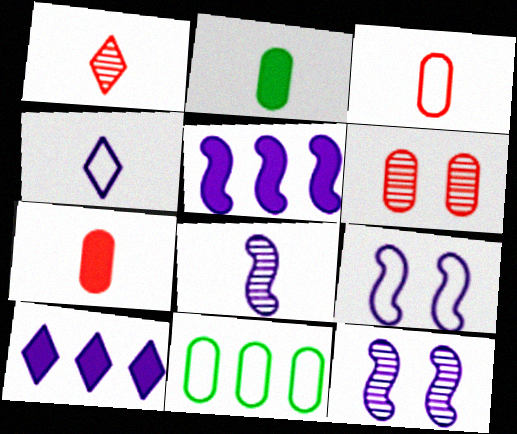[[5, 8, 9]]